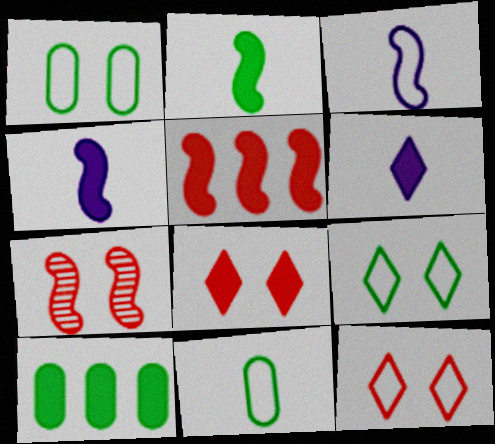[[4, 8, 10]]